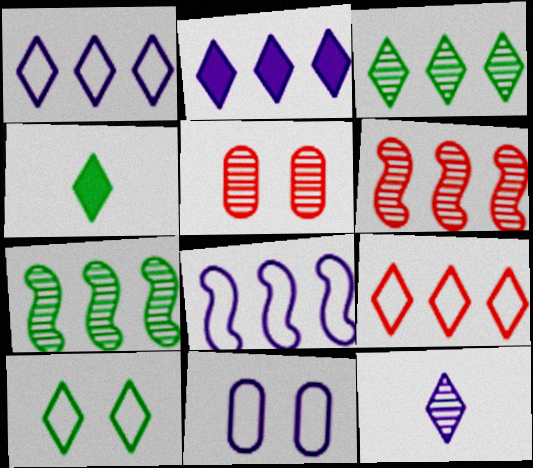[[2, 3, 9], 
[3, 4, 10], 
[4, 5, 8], 
[4, 6, 11], 
[5, 7, 12]]